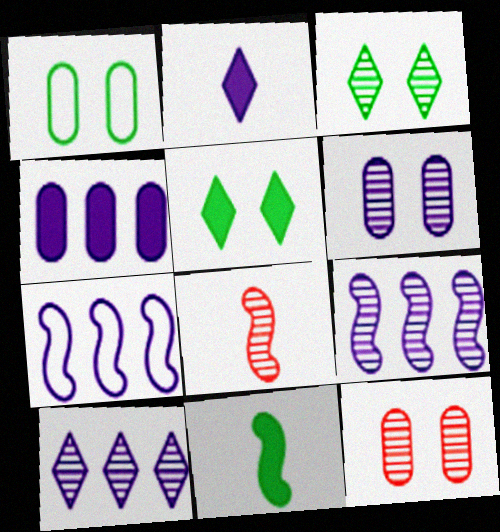[[2, 6, 7], 
[4, 7, 10]]